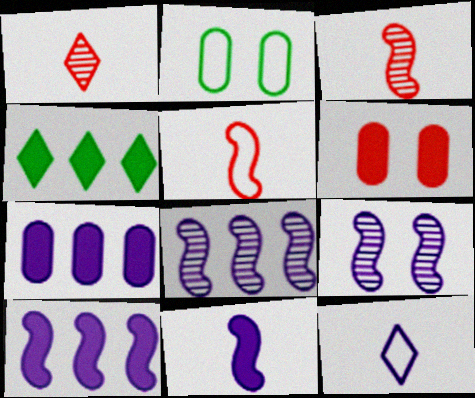[[1, 2, 10], 
[4, 6, 11], 
[7, 9, 12]]